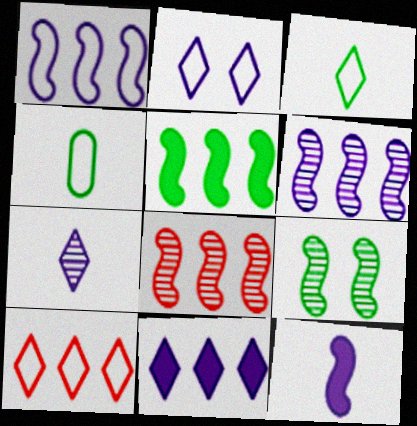[[1, 5, 8], 
[2, 3, 10], 
[2, 7, 11]]